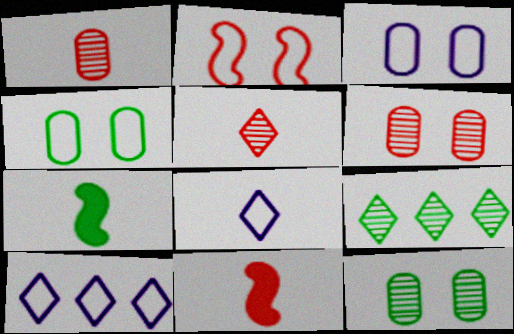[[1, 7, 8], 
[3, 9, 11], 
[4, 7, 9], 
[6, 7, 10], 
[10, 11, 12]]